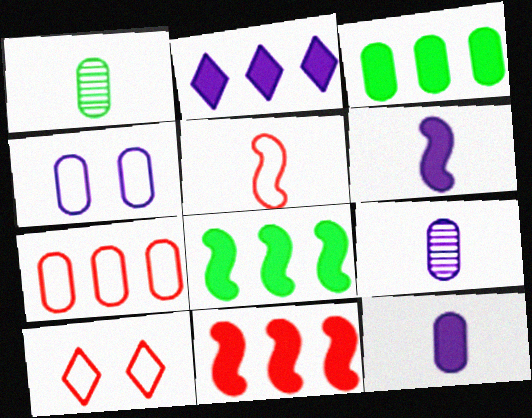[[2, 3, 11], 
[5, 7, 10], 
[8, 9, 10]]